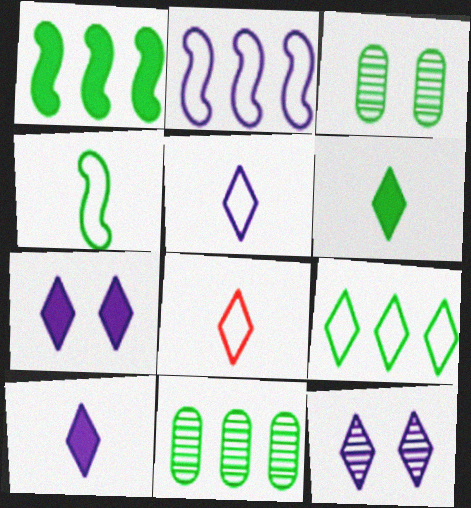[[1, 9, 11]]